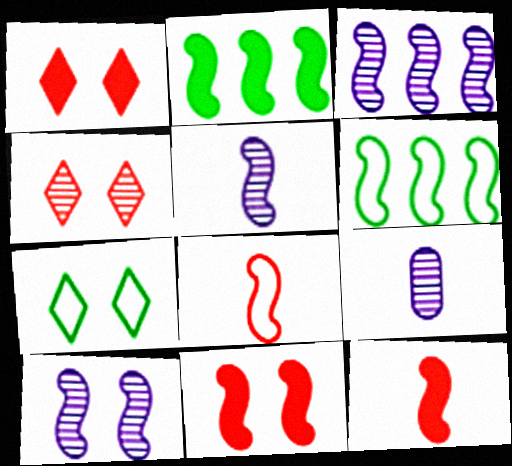[[1, 6, 9], 
[2, 8, 10], 
[3, 5, 10], 
[5, 6, 11], 
[6, 10, 12]]